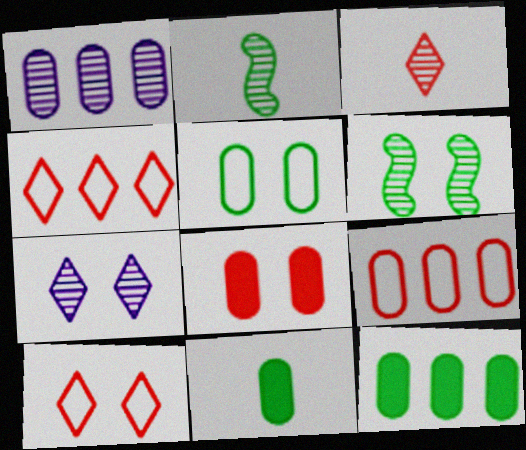[[1, 3, 6], 
[1, 9, 12]]